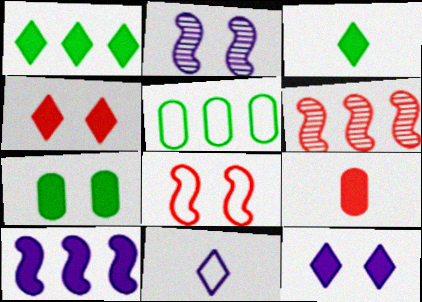[[5, 8, 11], 
[6, 7, 11]]